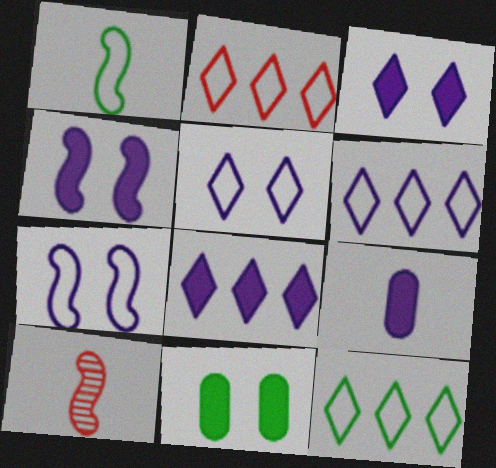[[2, 6, 12], 
[4, 8, 9], 
[6, 10, 11]]